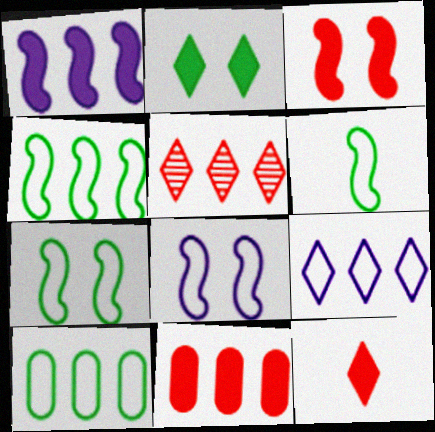[[1, 5, 10], 
[3, 11, 12], 
[4, 6, 7]]